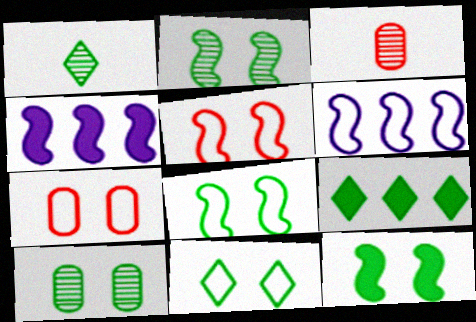[[1, 4, 7], 
[1, 9, 11], 
[2, 8, 12], 
[3, 4, 11], 
[10, 11, 12]]